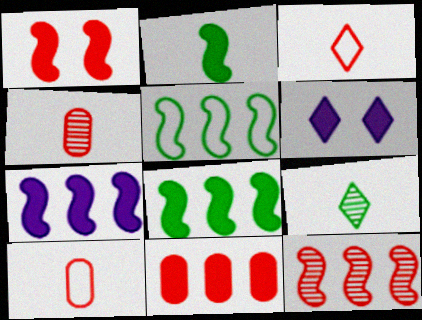[[1, 2, 7], 
[2, 6, 11], 
[4, 5, 6], 
[5, 7, 12]]